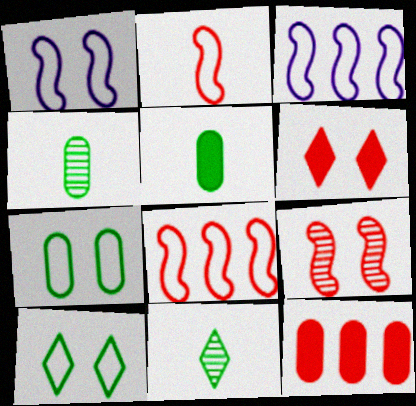[[1, 11, 12], 
[3, 4, 6]]